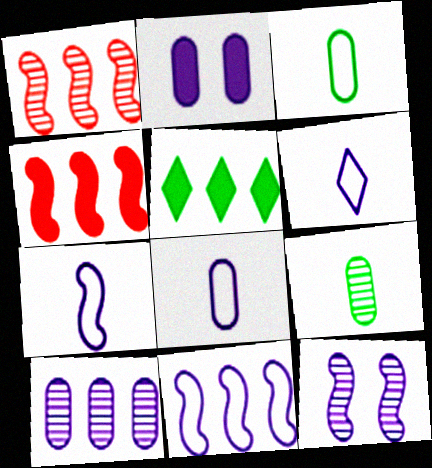[[2, 8, 10], 
[6, 7, 8]]